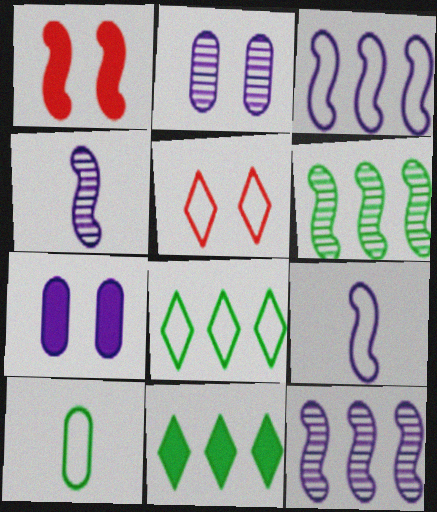[[1, 6, 9], 
[3, 5, 10]]